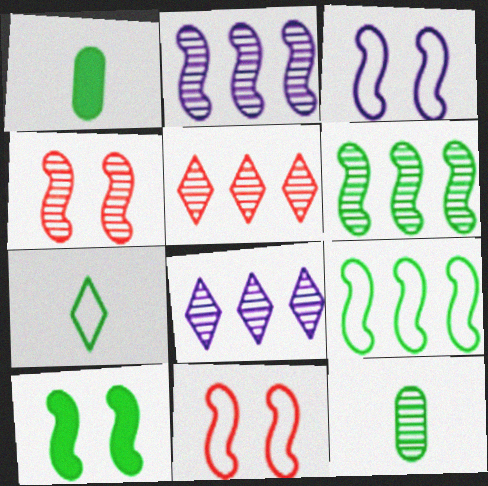[[1, 3, 5], 
[1, 8, 11], 
[3, 4, 10], 
[4, 8, 12]]